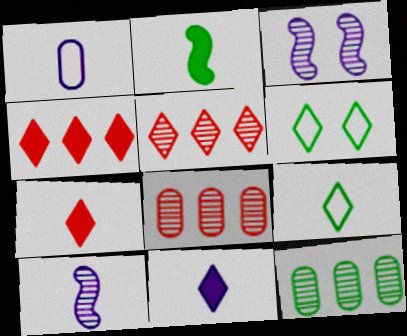[[1, 10, 11], 
[2, 6, 12], 
[5, 6, 11]]